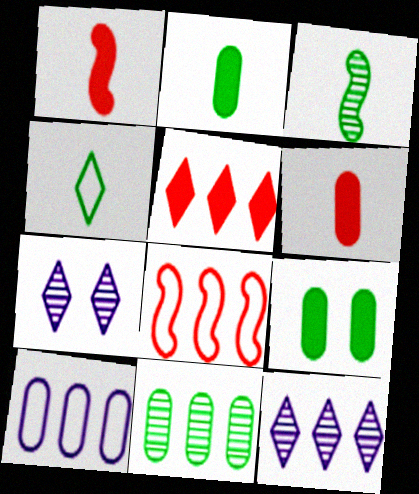[[2, 3, 4], 
[2, 7, 8], 
[4, 5, 7]]